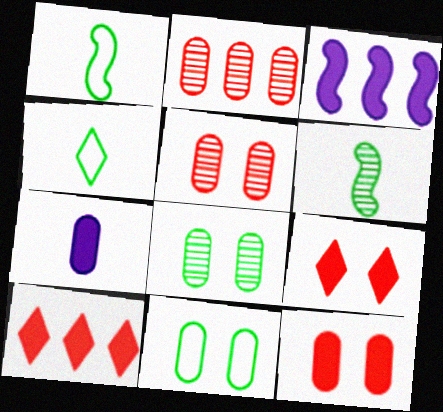[[2, 7, 11], 
[3, 4, 5]]